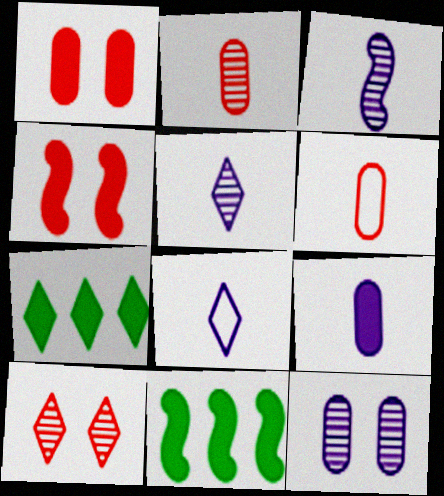[[3, 8, 9], 
[4, 7, 9], 
[7, 8, 10]]